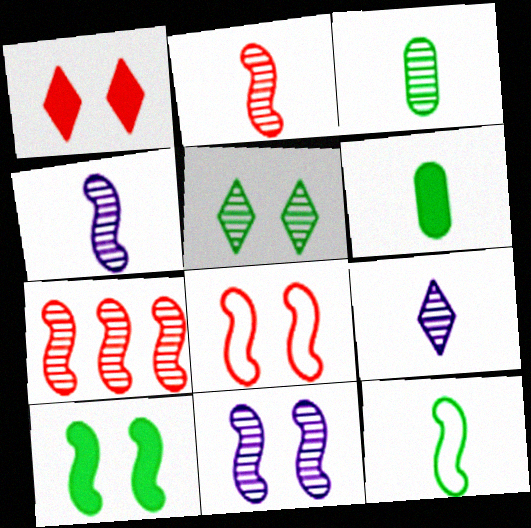[[2, 3, 9], 
[8, 10, 11]]